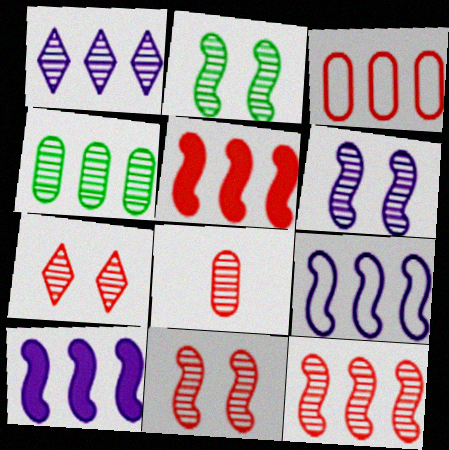[[1, 2, 8], 
[1, 4, 12], 
[2, 6, 11], 
[7, 8, 12]]